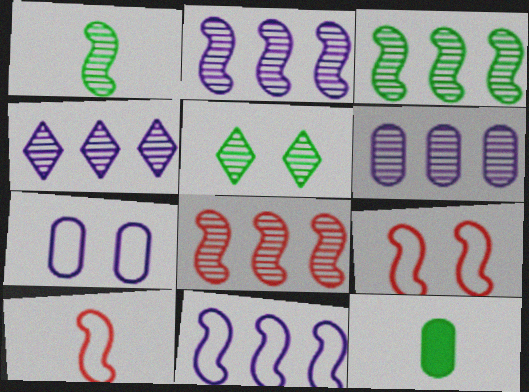[[2, 3, 8], 
[2, 4, 6], 
[4, 9, 12]]